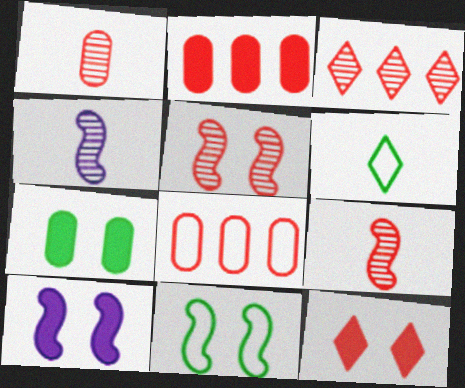[[1, 3, 5], 
[5, 10, 11], 
[7, 10, 12], 
[8, 9, 12]]